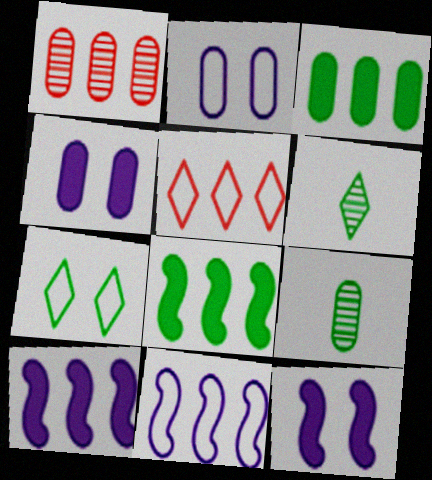[[5, 9, 12], 
[7, 8, 9]]